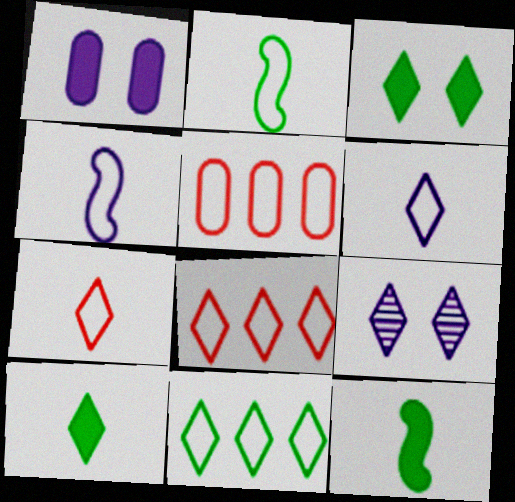[[5, 9, 12], 
[8, 9, 10]]